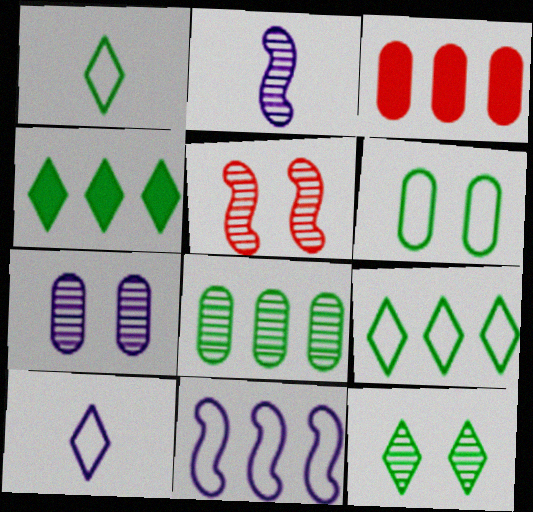[[1, 4, 12], 
[5, 7, 12]]